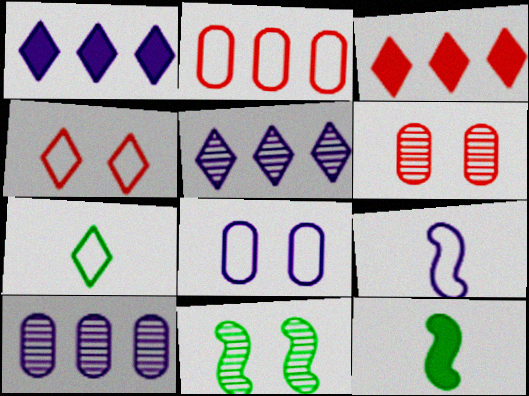[[4, 10, 12]]